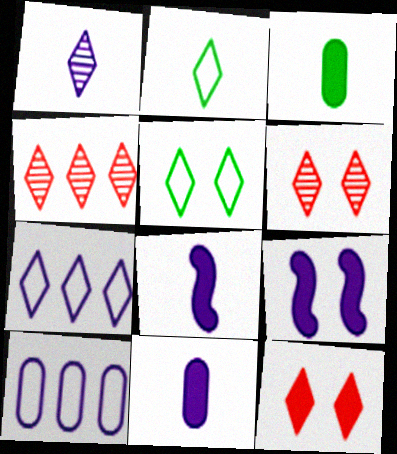[[1, 9, 10]]